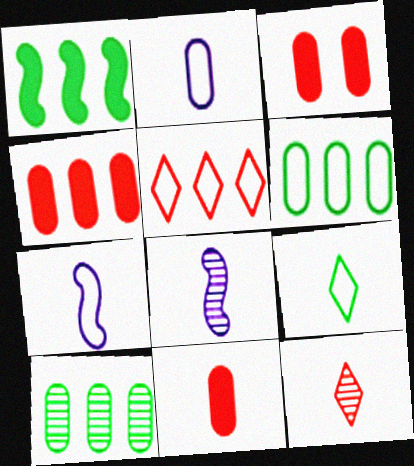[[2, 3, 10], 
[3, 4, 11], 
[8, 9, 11]]